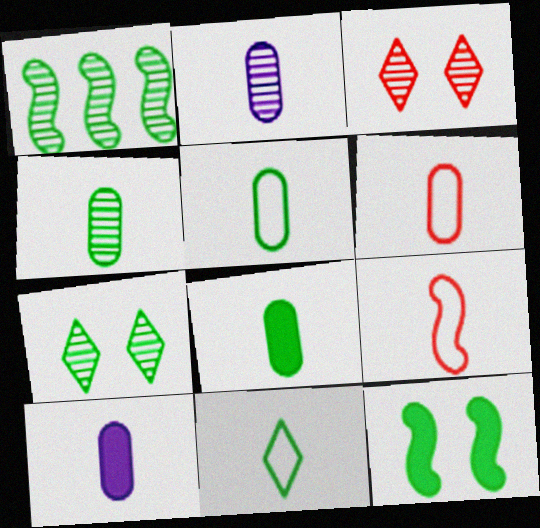[[1, 2, 3], 
[1, 4, 7], 
[2, 6, 8], 
[4, 5, 8], 
[4, 6, 10]]